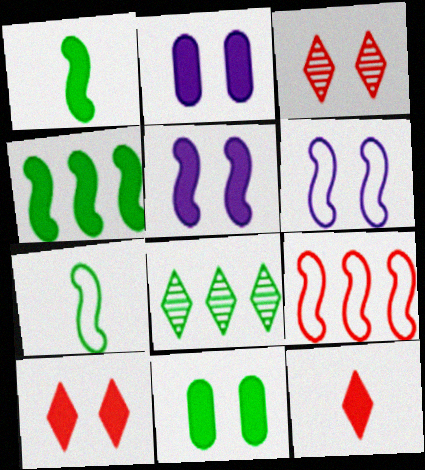[[2, 4, 12], 
[3, 6, 11], 
[5, 10, 11], 
[6, 7, 9], 
[7, 8, 11]]